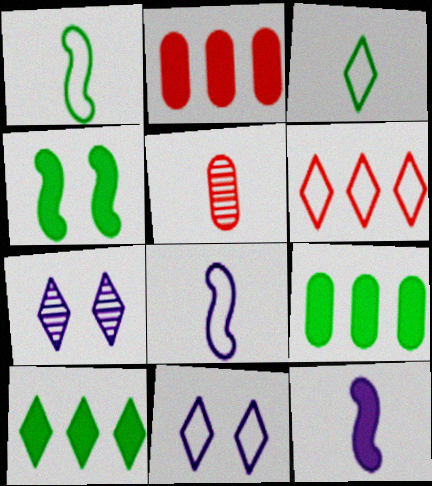[[1, 2, 7], 
[3, 5, 12], 
[3, 6, 11]]